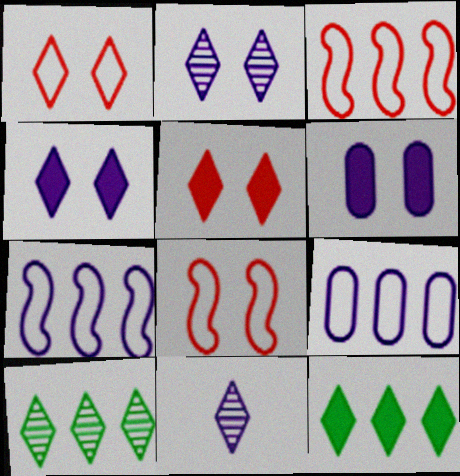[[1, 11, 12], 
[6, 7, 11]]